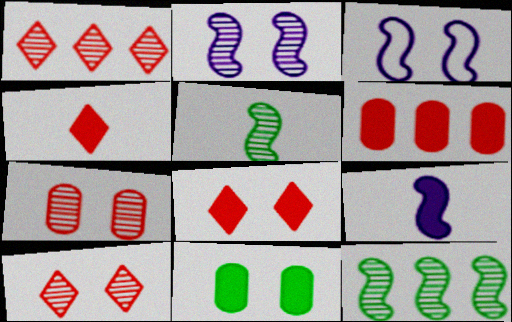[[3, 10, 11]]